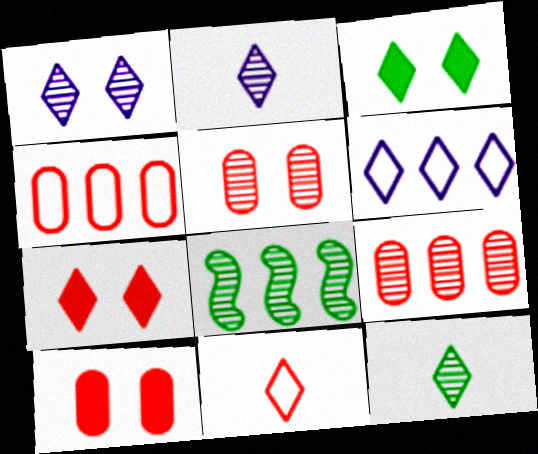[[2, 5, 8], 
[6, 7, 12]]